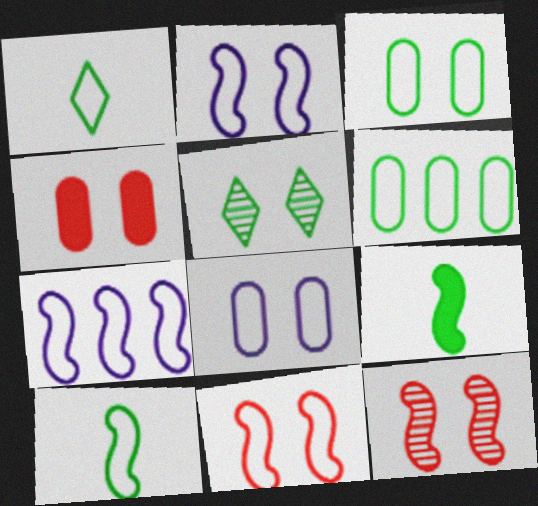[[2, 4, 5], 
[5, 6, 9], 
[7, 9, 12], 
[7, 10, 11]]